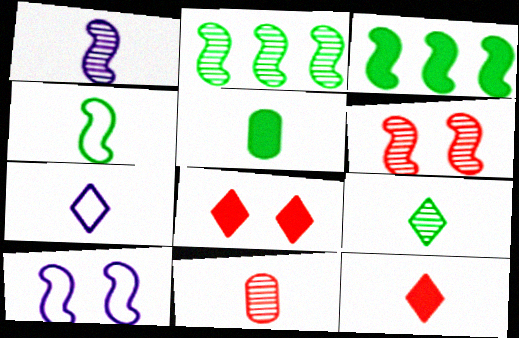[[1, 2, 6], 
[1, 9, 11], 
[4, 5, 9], 
[7, 9, 12]]